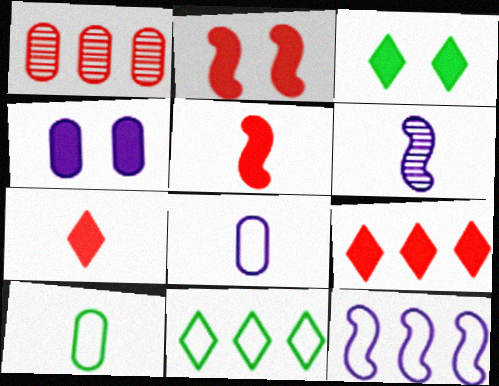[[1, 4, 10], 
[2, 3, 4], 
[6, 7, 10]]